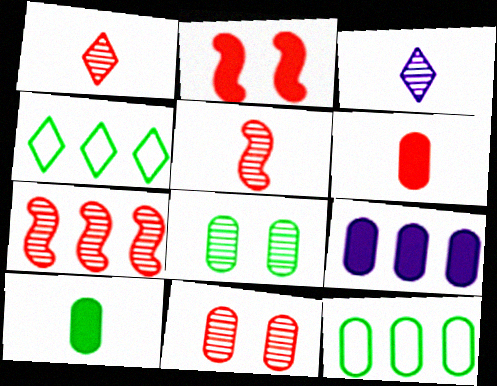[[1, 7, 11], 
[2, 3, 12], 
[3, 7, 8], 
[4, 7, 9], 
[8, 10, 12]]